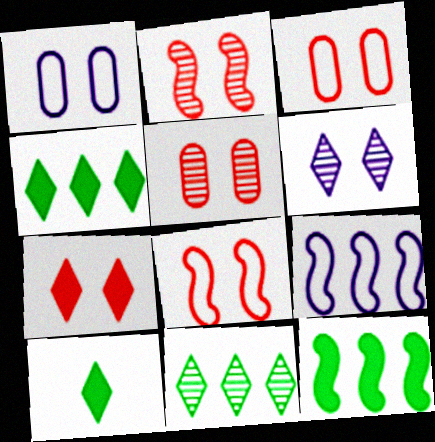[[2, 3, 7], 
[5, 7, 8], 
[5, 9, 10]]